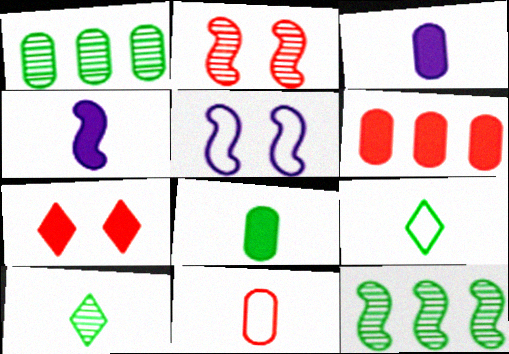[[4, 10, 11], 
[5, 6, 10]]